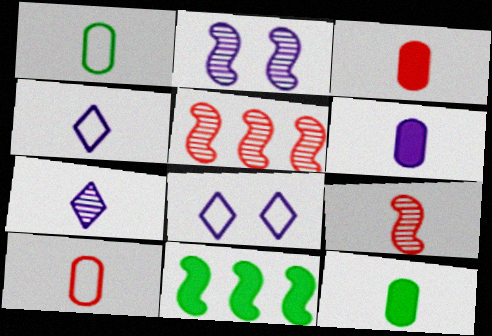[[3, 6, 12], 
[4, 9, 12], 
[5, 8, 12]]